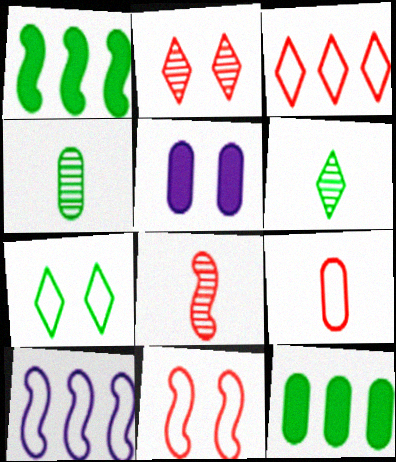[[1, 4, 7], 
[3, 9, 11], 
[7, 9, 10]]